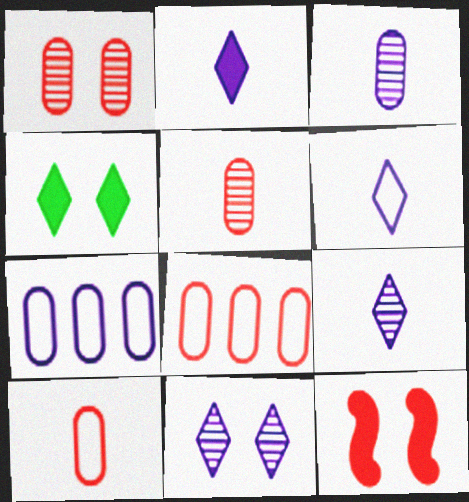[[2, 6, 9]]